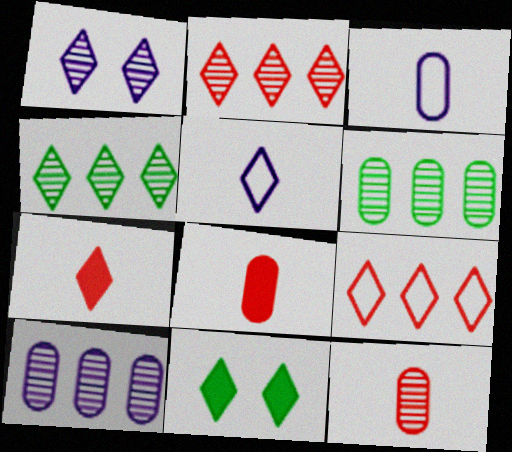[[2, 5, 11]]